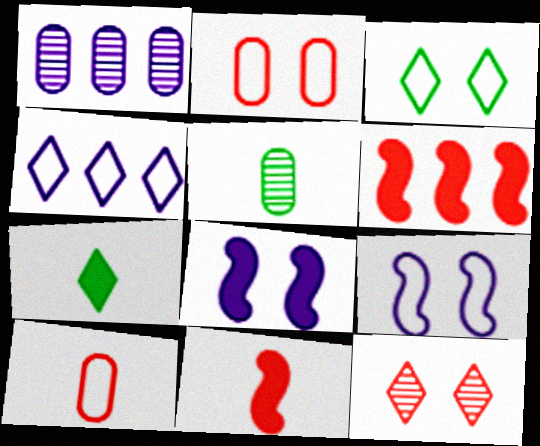[[1, 3, 11], 
[2, 3, 9], 
[4, 7, 12], 
[6, 10, 12]]